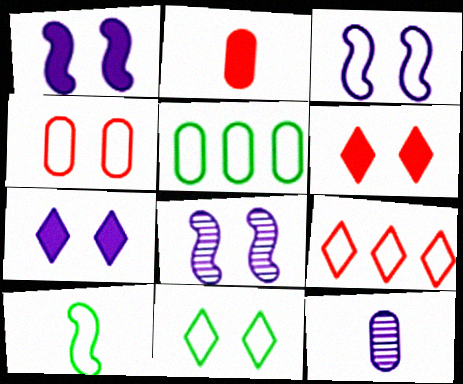[[1, 3, 8], 
[3, 4, 11], 
[5, 10, 11]]